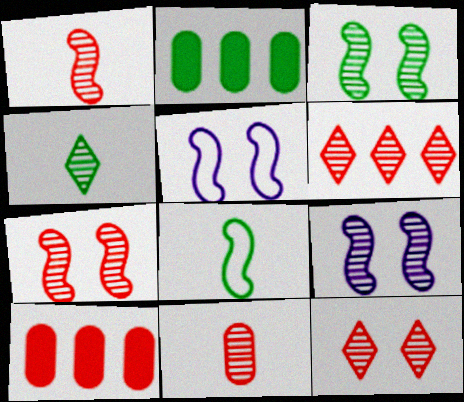[[3, 7, 9], 
[4, 5, 10], 
[6, 7, 11]]